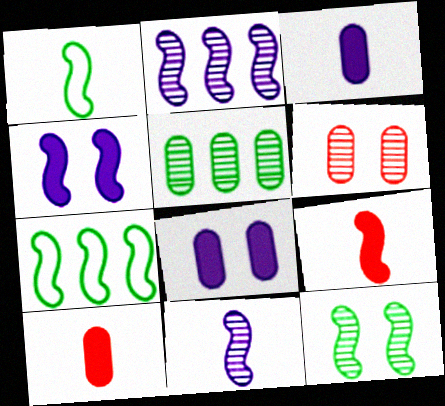[[1, 9, 11]]